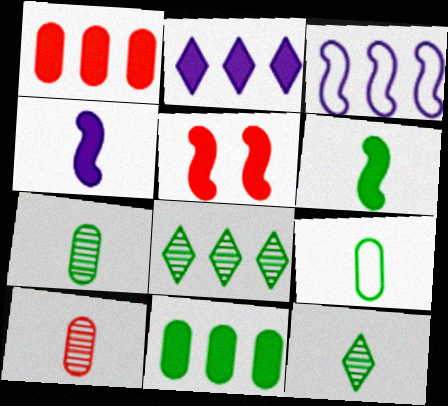[[1, 3, 8], 
[6, 9, 12]]